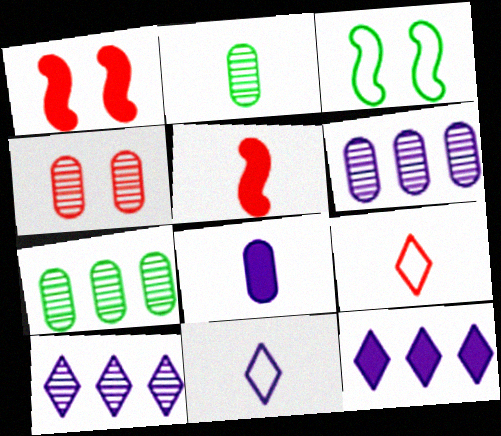[[1, 7, 11], 
[2, 4, 6], 
[2, 5, 11]]